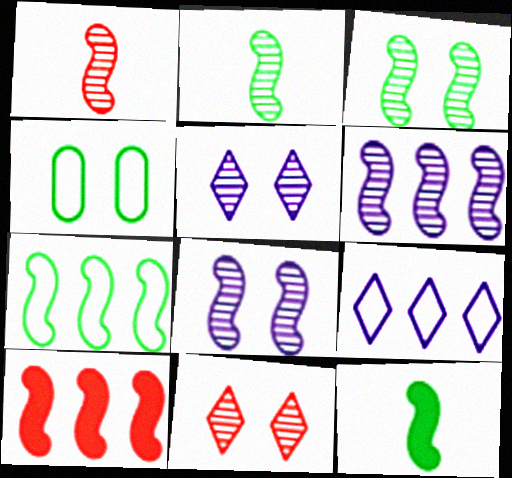[[1, 3, 6], 
[3, 7, 12], 
[6, 7, 10]]